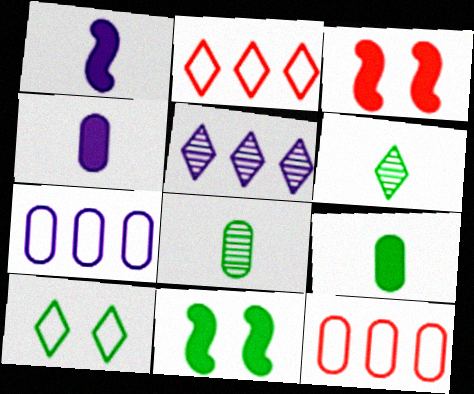[[3, 6, 7]]